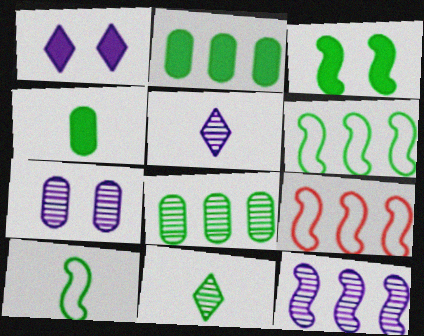[[4, 10, 11], 
[5, 7, 12]]